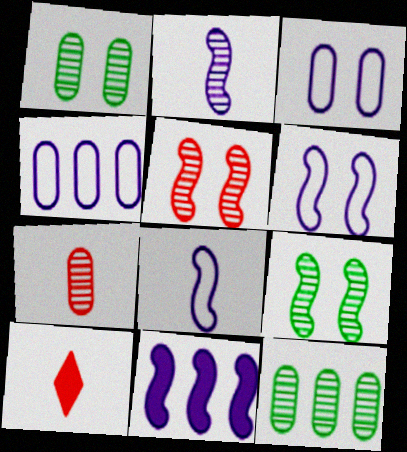[[2, 6, 11], 
[4, 9, 10], 
[6, 10, 12]]